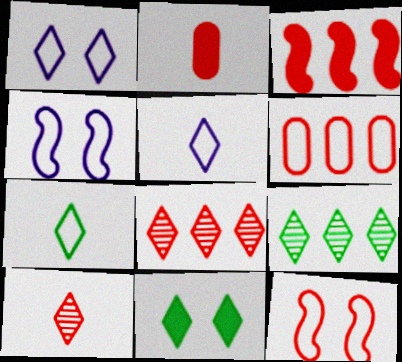[[2, 4, 9], 
[2, 8, 12], 
[3, 6, 8], 
[4, 6, 7], 
[5, 8, 11], 
[7, 9, 11]]